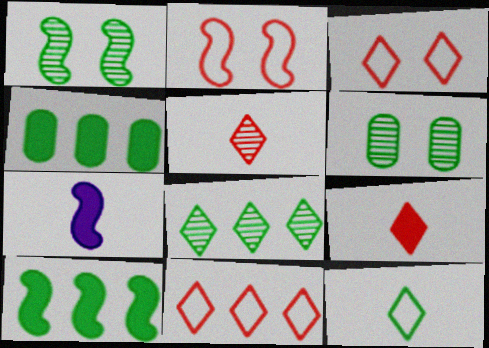[[1, 4, 12], 
[6, 7, 11], 
[6, 10, 12]]